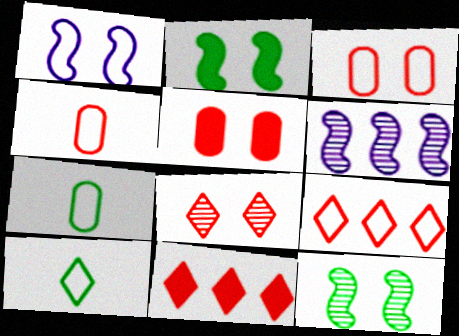[[1, 7, 9], 
[5, 6, 10]]